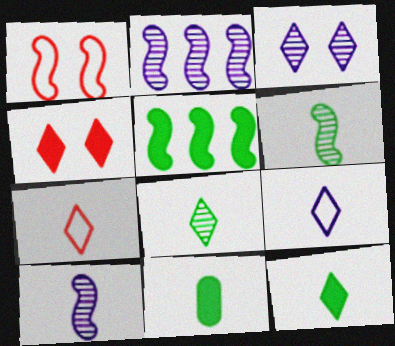[[1, 5, 10], 
[7, 10, 11]]